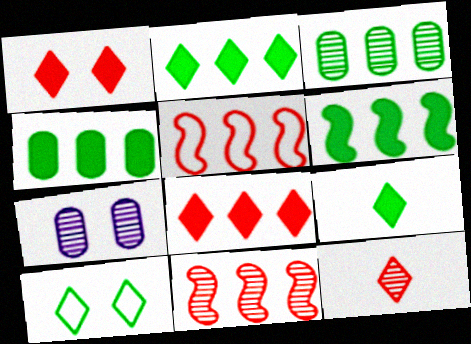[[2, 4, 6], 
[5, 7, 9]]